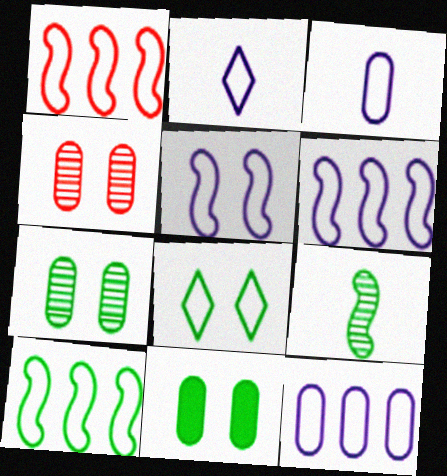[[1, 3, 8], 
[1, 6, 10], 
[2, 5, 12]]